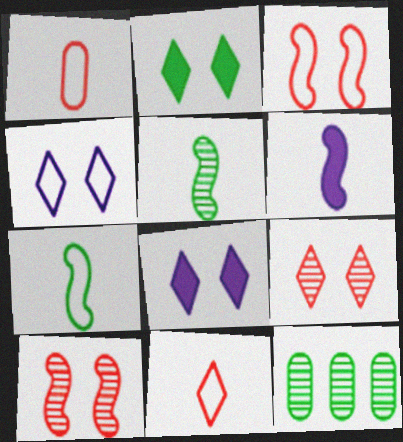[[2, 4, 9], 
[2, 7, 12]]